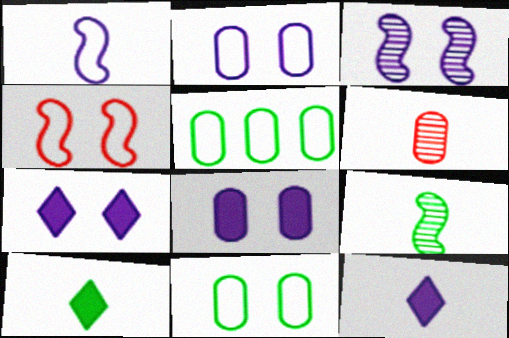[[1, 6, 10], 
[2, 3, 7], 
[5, 6, 8]]